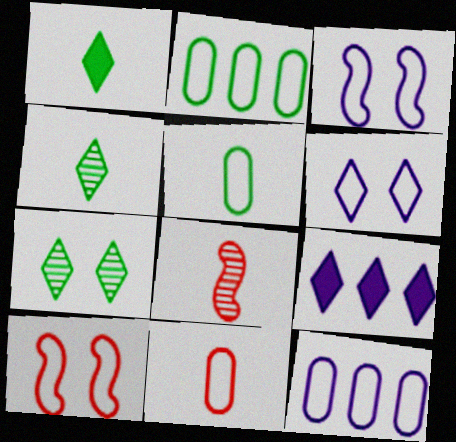[]